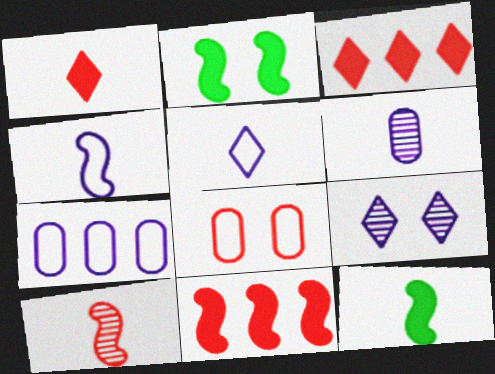[[2, 8, 9], 
[3, 8, 10], 
[4, 10, 12]]